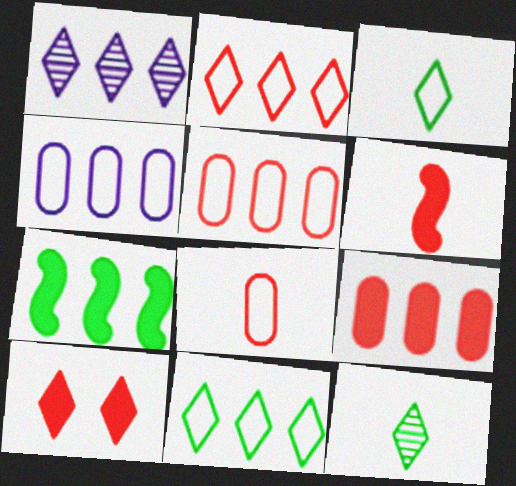[[1, 3, 10], 
[1, 5, 7], 
[6, 9, 10]]